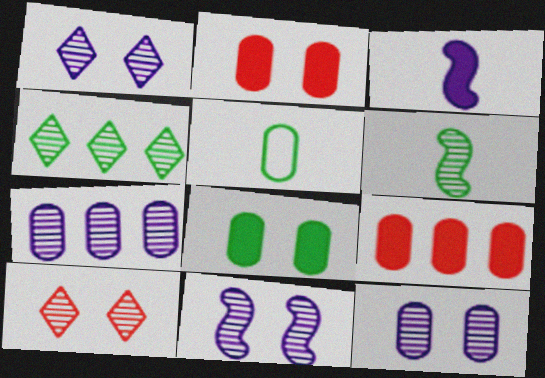[[1, 11, 12], 
[2, 5, 7], 
[5, 9, 12], 
[6, 7, 10]]